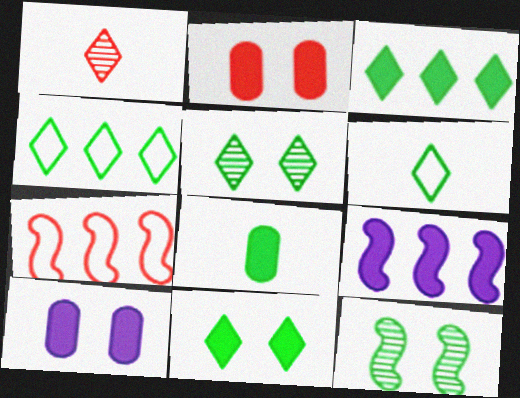[[1, 2, 7], 
[3, 5, 6], 
[4, 8, 12]]